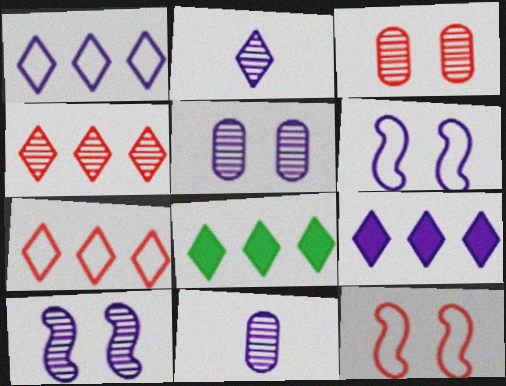[[1, 4, 8], 
[6, 9, 11], 
[8, 11, 12]]